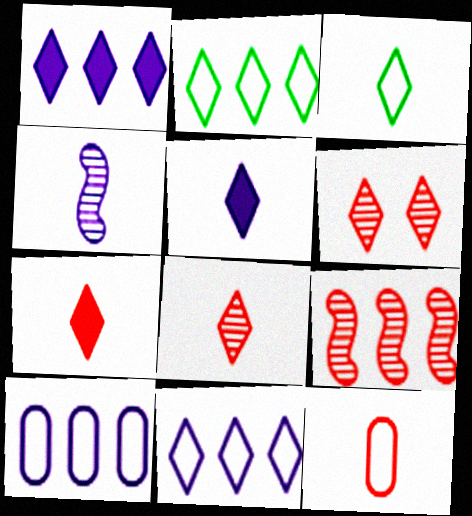[[1, 3, 6], 
[2, 5, 6], 
[3, 5, 8]]